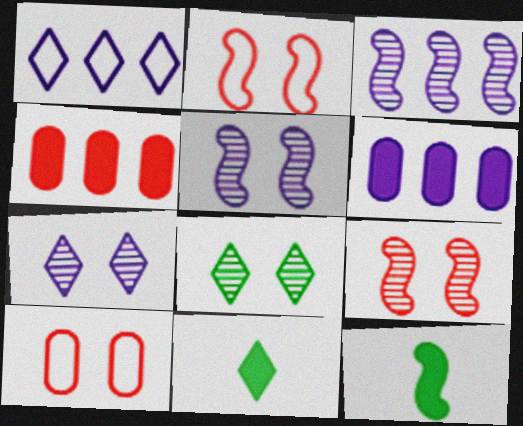[[1, 3, 6], 
[2, 3, 12], 
[3, 10, 11]]